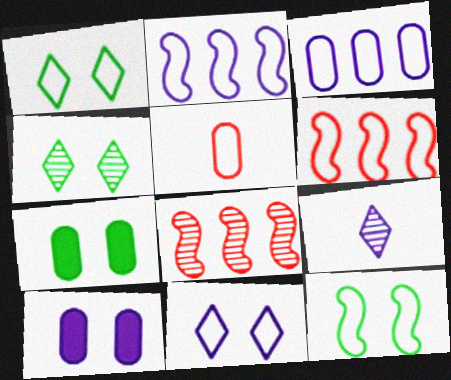[[1, 2, 5], 
[2, 9, 10], 
[4, 7, 12], 
[6, 7, 9]]